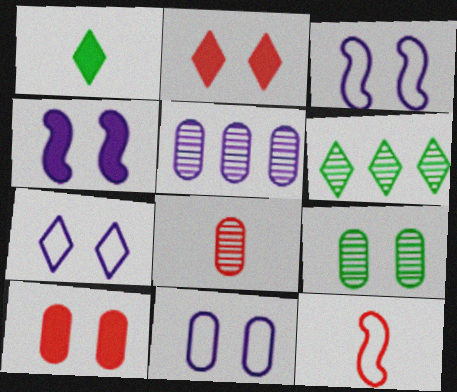[[2, 3, 9], 
[3, 7, 11], 
[5, 8, 9], 
[9, 10, 11]]